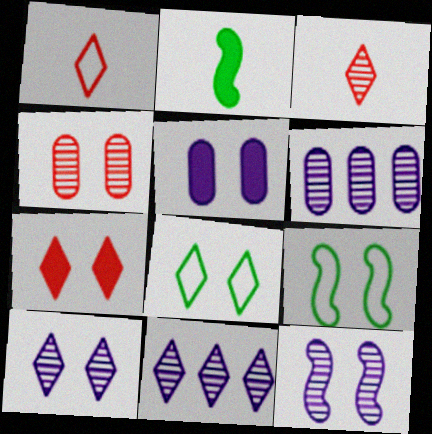[[7, 8, 10]]